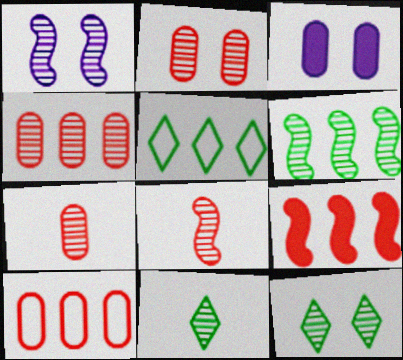[[1, 2, 12], 
[1, 4, 11], 
[1, 6, 8], 
[2, 4, 7], 
[3, 5, 8]]